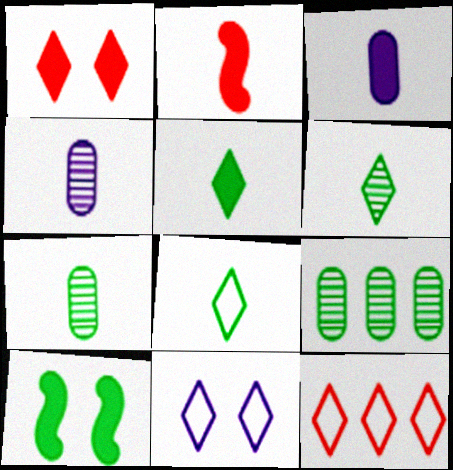[[2, 3, 5], 
[2, 4, 8], 
[2, 9, 11], 
[4, 10, 12], 
[5, 6, 8], 
[8, 9, 10], 
[8, 11, 12]]